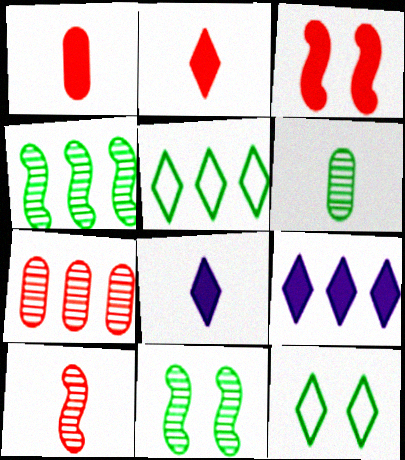[]